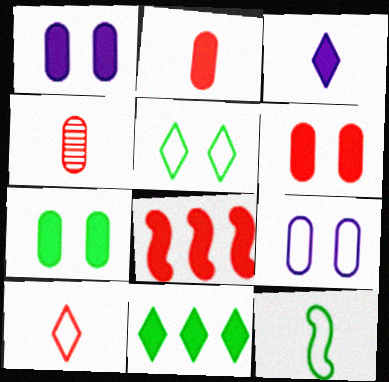[[1, 6, 7], 
[3, 4, 12], 
[3, 7, 8]]